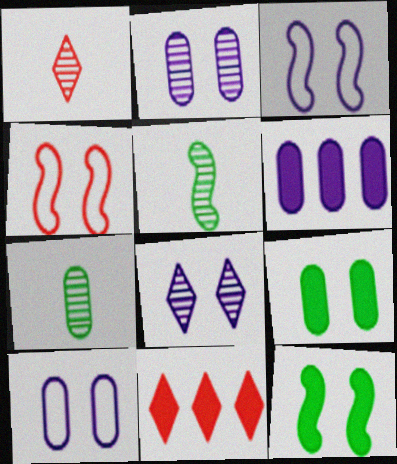[[3, 7, 11], 
[4, 8, 9], 
[5, 10, 11]]